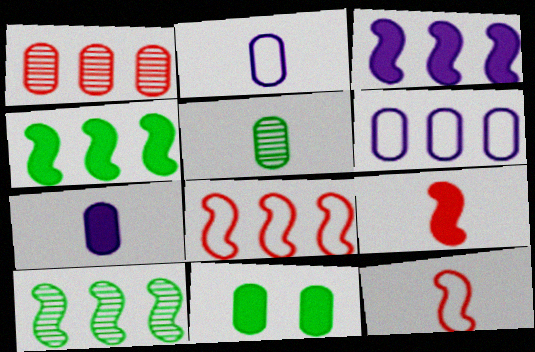[[1, 2, 11], 
[3, 8, 10]]